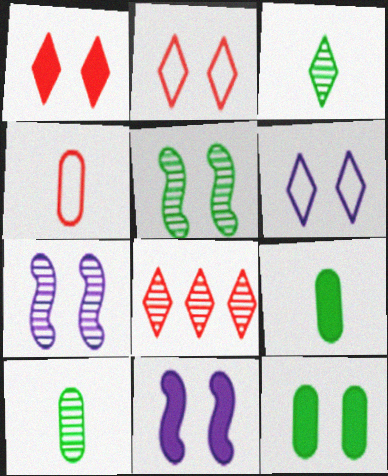[[1, 11, 12], 
[2, 7, 12], 
[7, 8, 10]]